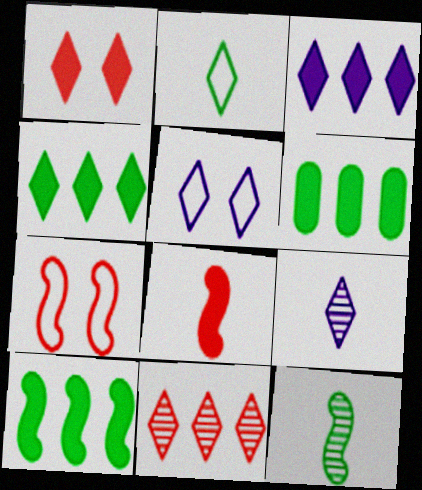[[3, 5, 9], 
[4, 6, 10], 
[6, 7, 9]]